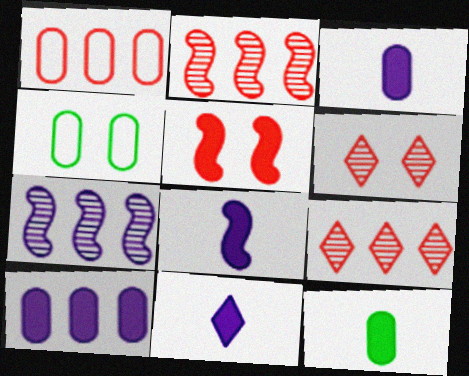[[2, 4, 11], 
[3, 8, 11], 
[4, 8, 9]]